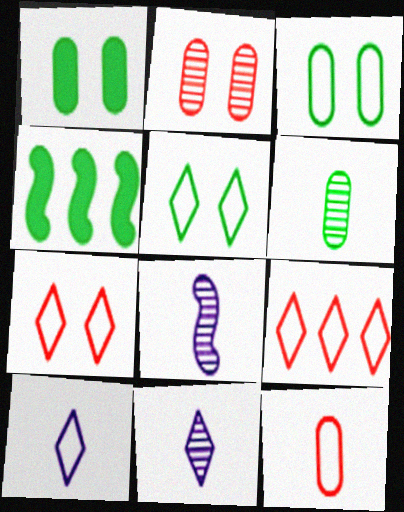[[1, 8, 9], 
[2, 4, 10], 
[4, 5, 6], 
[5, 9, 10]]